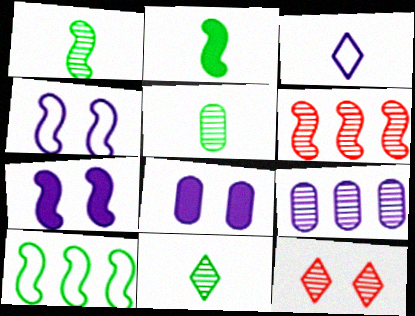[[1, 5, 11], 
[1, 9, 12], 
[2, 4, 6], 
[3, 7, 9]]